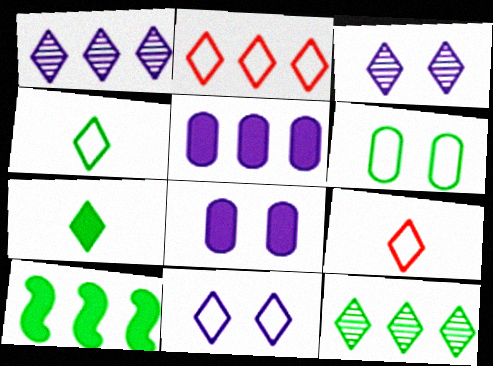[[2, 3, 7], 
[2, 4, 11]]